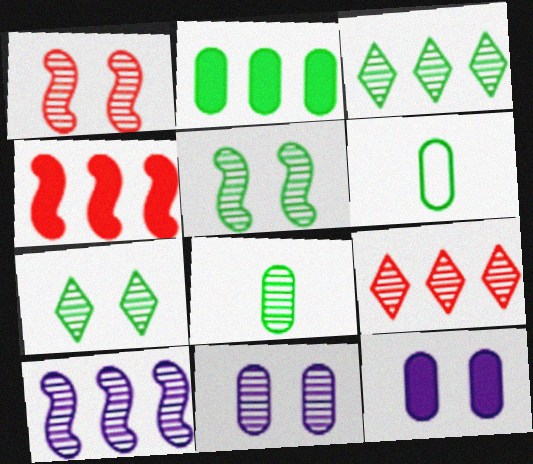[[1, 7, 11], 
[3, 5, 8]]